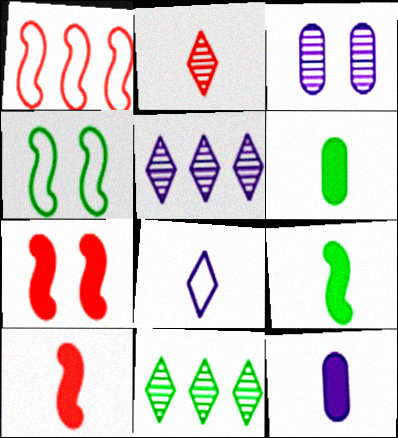[[4, 6, 11]]